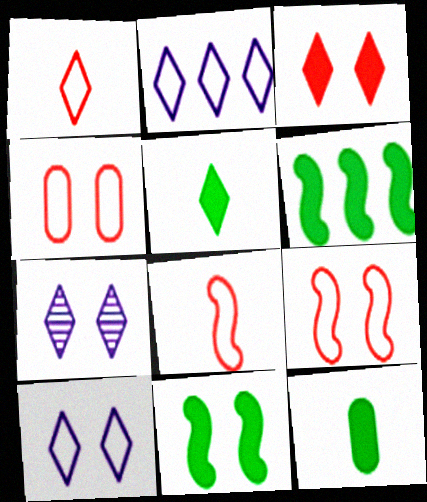[[4, 7, 11]]